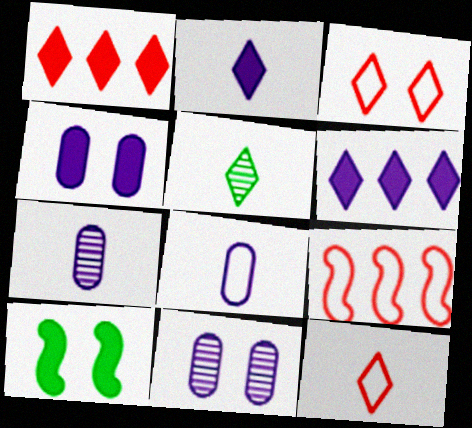[[2, 5, 12], 
[3, 5, 6], 
[3, 10, 11], 
[4, 5, 9]]